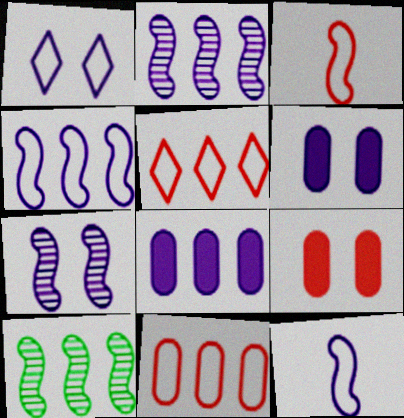[[1, 6, 7], 
[5, 8, 10]]